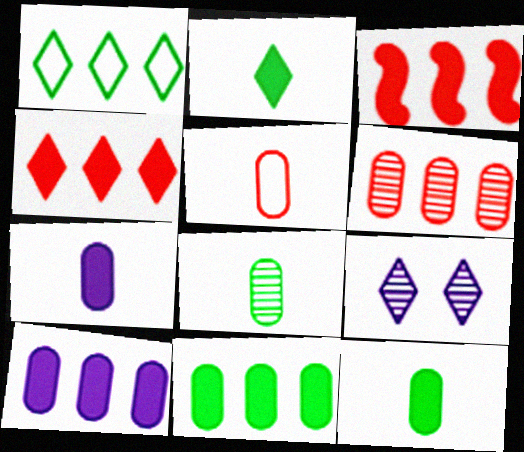[[5, 7, 8]]